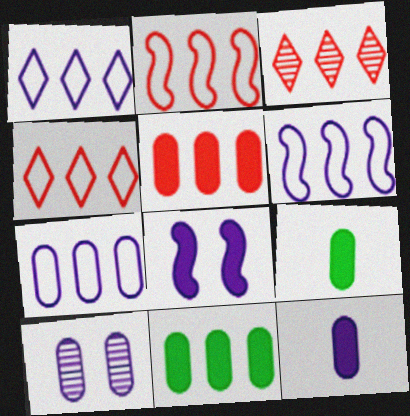[[1, 6, 7], 
[2, 3, 5], 
[3, 6, 11], 
[7, 10, 12]]